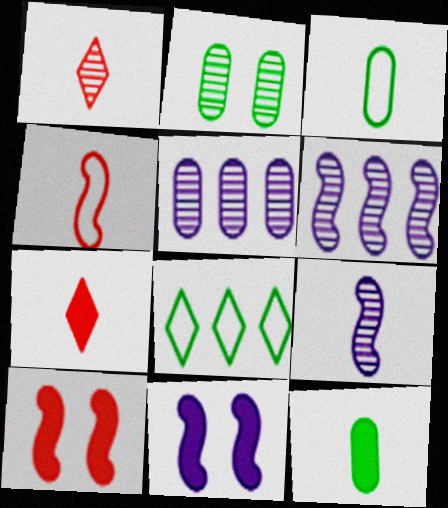[[1, 2, 6], 
[3, 7, 9]]